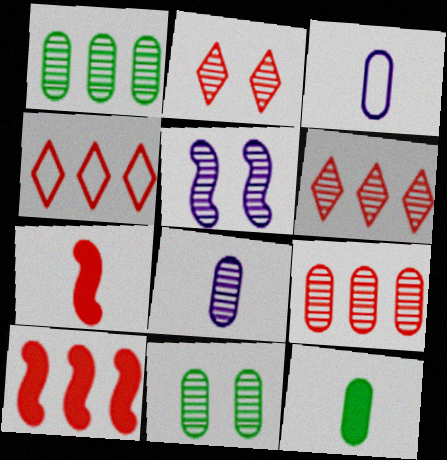[[2, 5, 11], 
[4, 5, 12], 
[4, 9, 10], 
[8, 9, 11]]